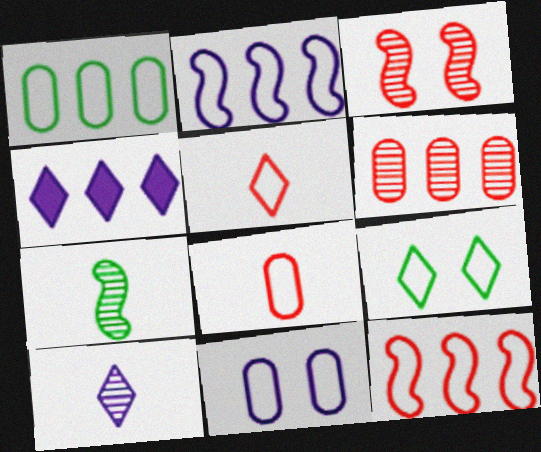[[1, 8, 11], 
[2, 8, 9]]